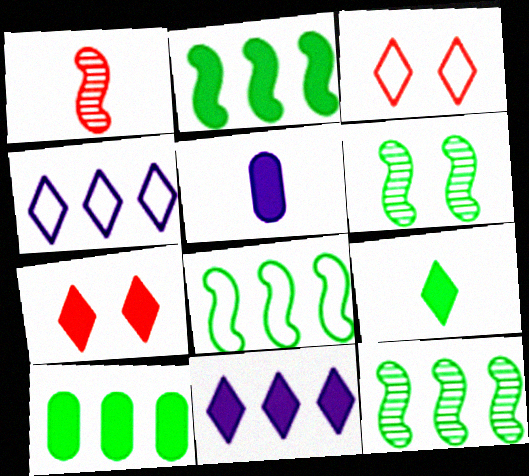[[2, 5, 7], 
[2, 8, 12], 
[3, 5, 12], 
[7, 9, 11]]